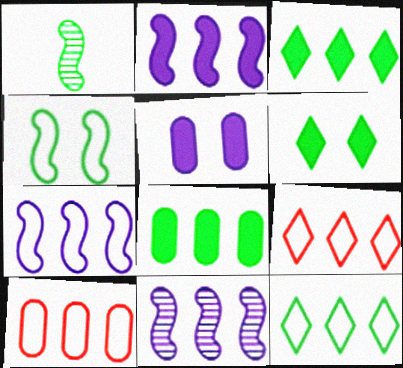[[1, 5, 9], 
[2, 7, 11], 
[3, 10, 11], 
[7, 10, 12], 
[8, 9, 11]]